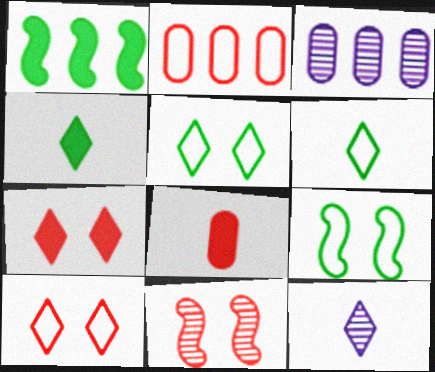[]